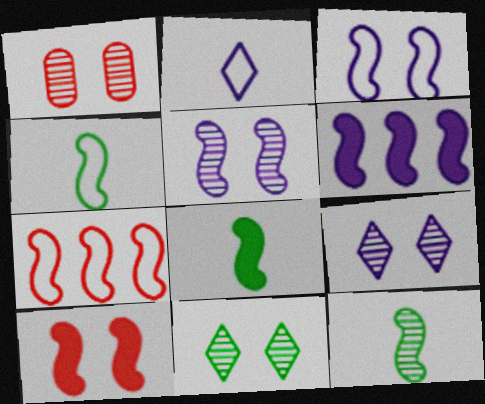[[1, 5, 11], 
[3, 4, 7], 
[4, 8, 12], 
[5, 7, 8], 
[6, 8, 10]]